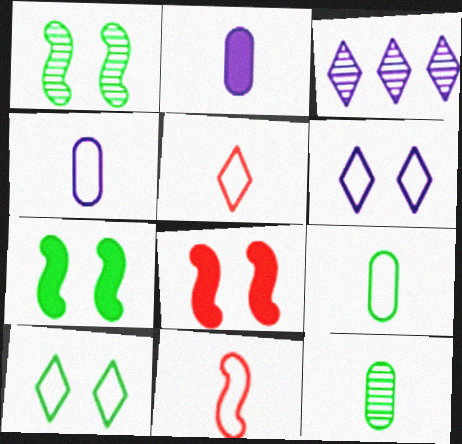[[3, 8, 9]]